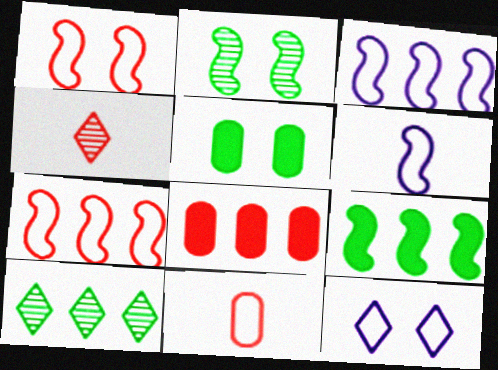[[1, 4, 8], 
[3, 4, 5], 
[3, 8, 10]]